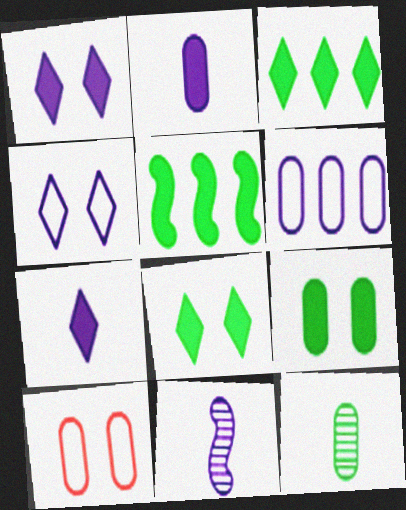[[1, 6, 11], 
[3, 10, 11]]